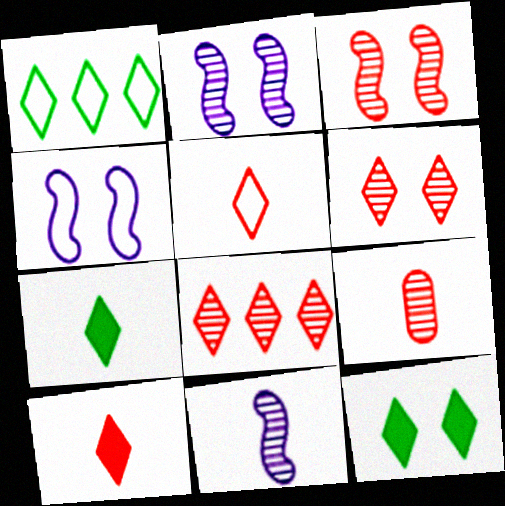[[3, 8, 9]]